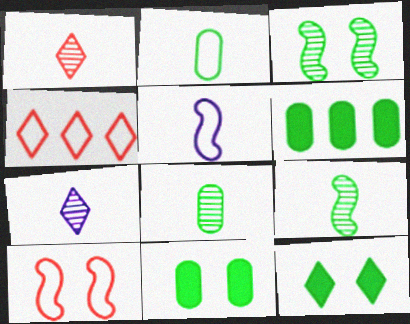[[4, 7, 12], 
[6, 7, 10]]